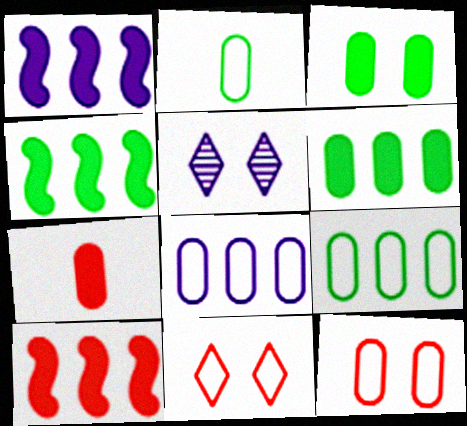[[1, 4, 10], 
[2, 5, 10], 
[2, 8, 12]]